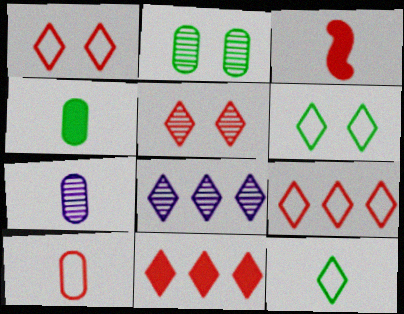[[3, 7, 12], 
[4, 7, 10]]